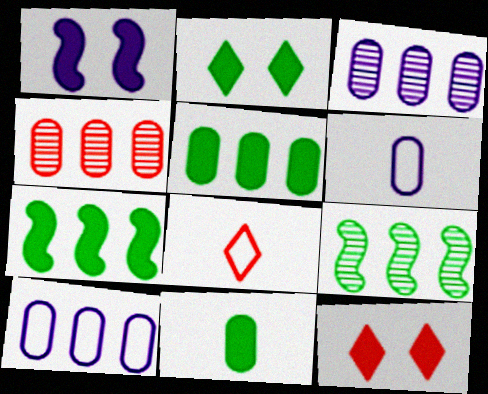[[2, 7, 11], 
[4, 5, 10], 
[6, 9, 12]]